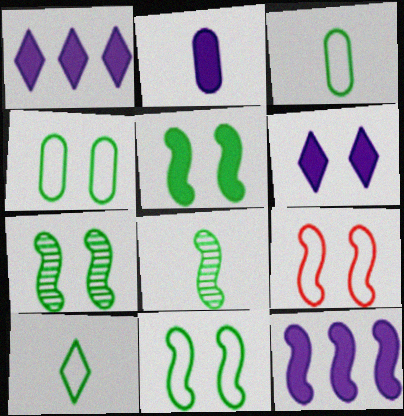[[2, 6, 12], 
[5, 7, 11], 
[8, 9, 12]]